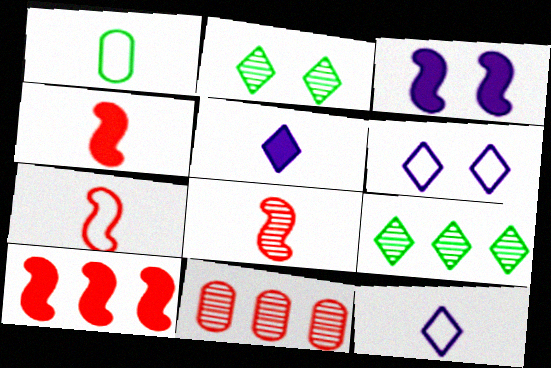[[1, 5, 8], 
[1, 7, 12], 
[4, 7, 8]]